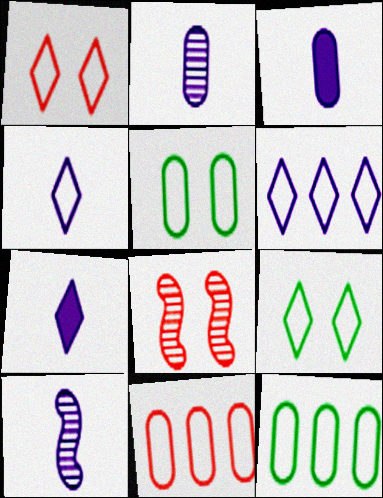[[3, 4, 10], 
[7, 8, 12]]